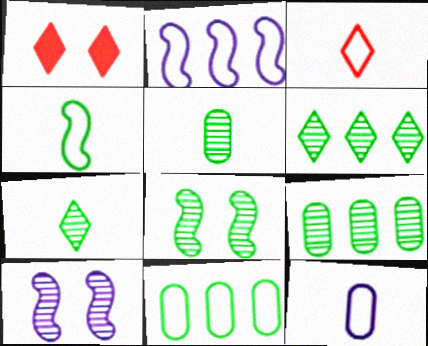[[1, 2, 5], 
[3, 4, 12], 
[5, 6, 8], 
[7, 8, 9]]